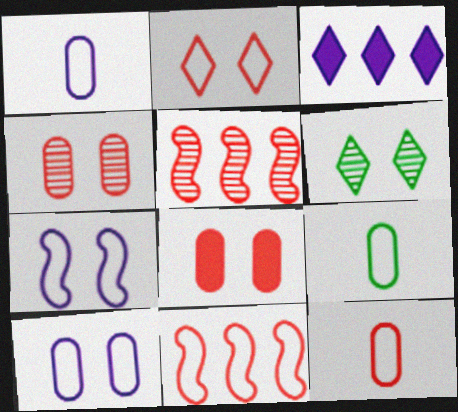[[1, 9, 12], 
[2, 11, 12], 
[6, 7, 8]]